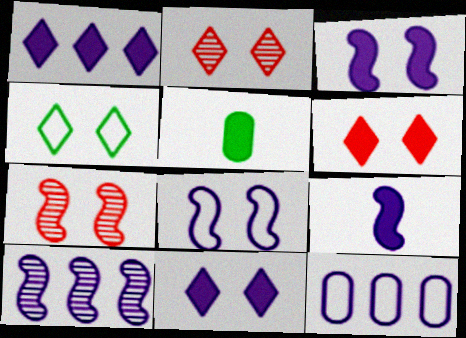[[1, 10, 12], 
[2, 4, 11], 
[8, 9, 10]]